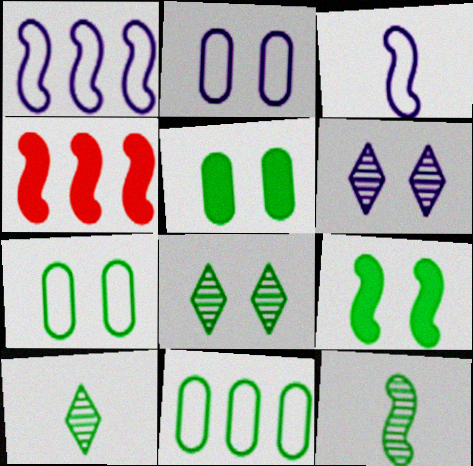[[2, 4, 10], 
[7, 8, 9], 
[9, 10, 11]]